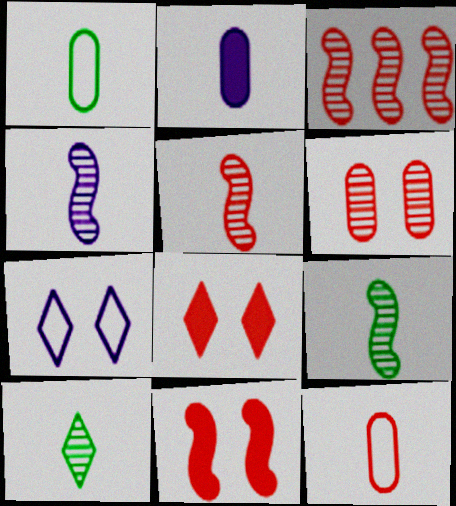[[3, 8, 12], 
[4, 5, 9]]